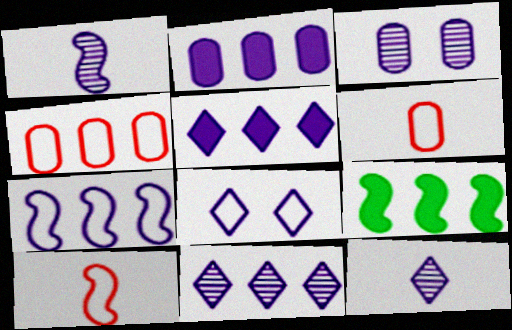[[1, 2, 8], 
[1, 3, 11], 
[2, 7, 11], 
[4, 9, 11], 
[5, 8, 12]]